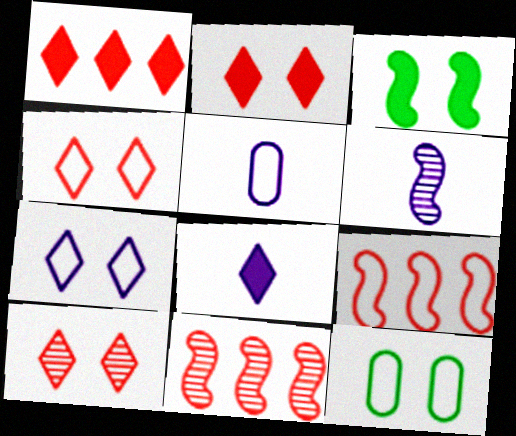[[1, 6, 12], 
[2, 4, 10], 
[3, 6, 9], 
[5, 6, 8], 
[8, 11, 12]]